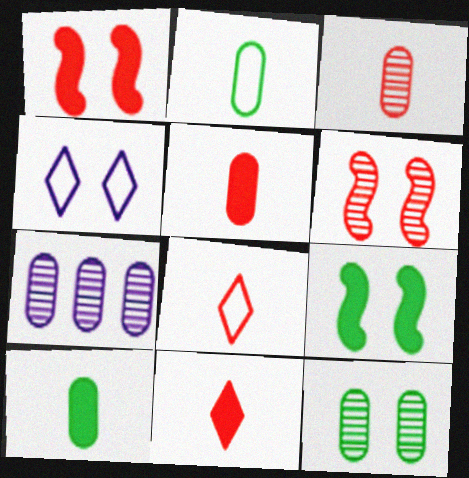[[1, 4, 12], 
[3, 7, 12], 
[7, 8, 9]]